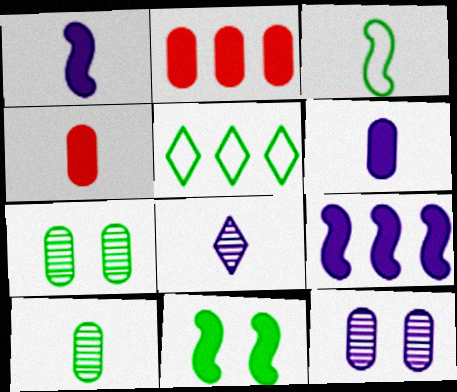[[3, 4, 8], 
[5, 10, 11]]